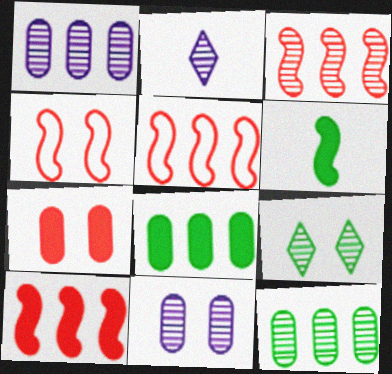[[2, 4, 8], 
[3, 5, 10]]